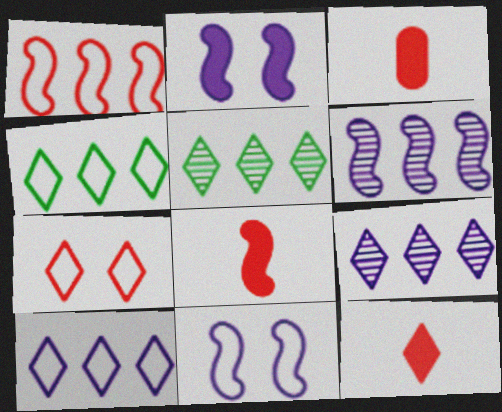[[3, 5, 11], 
[3, 8, 12]]